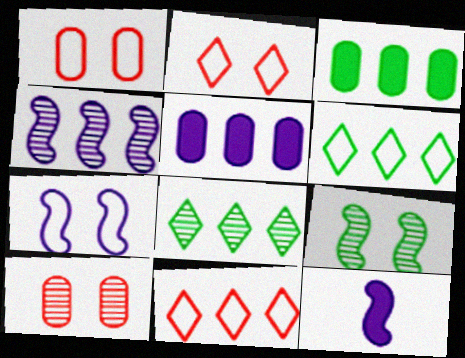[[1, 8, 12], 
[3, 4, 11], 
[4, 7, 12], 
[6, 10, 12]]